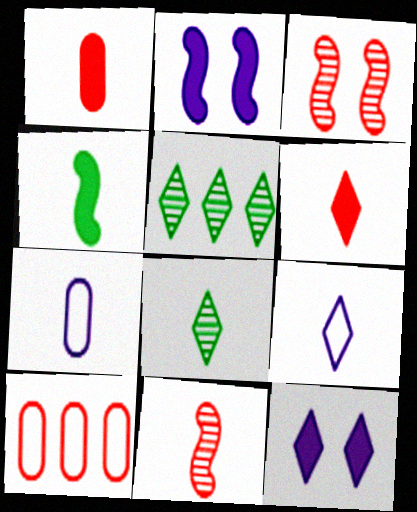[[2, 8, 10], 
[3, 6, 10], 
[6, 8, 9]]